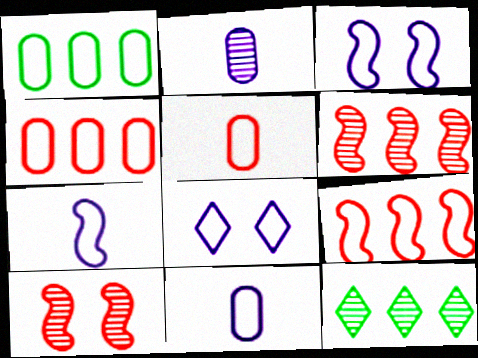[[2, 10, 12]]